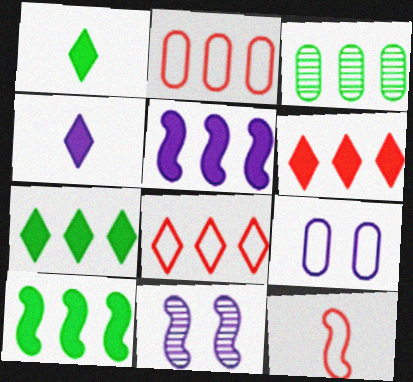[[1, 2, 11], 
[3, 5, 8], 
[10, 11, 12]]